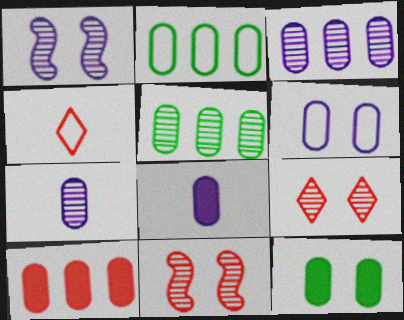[[2, 3, 10], 
[3, 6, 8], 
[4, 10, 11], 
[8, 10, 12]]